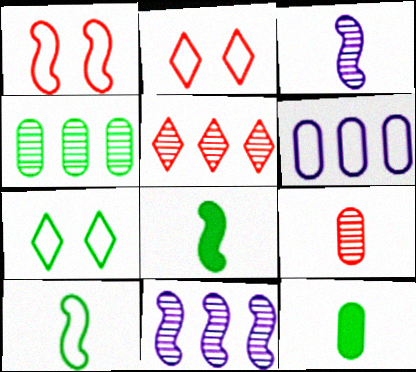[[1, 8, 11], 
[2, 6, 10], 
[2, 11, 12], 
[4, 5, 11], 
[4, 7, 8]]